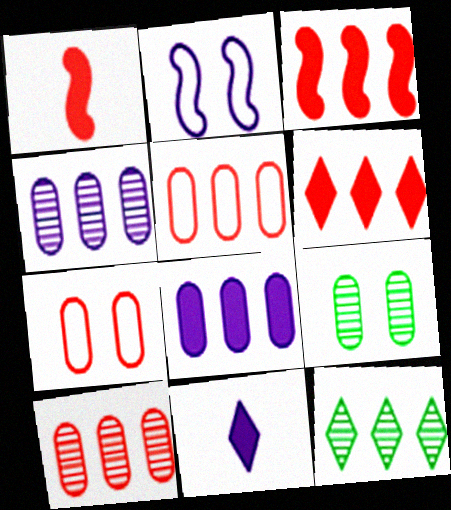[[2, 4, 11]]